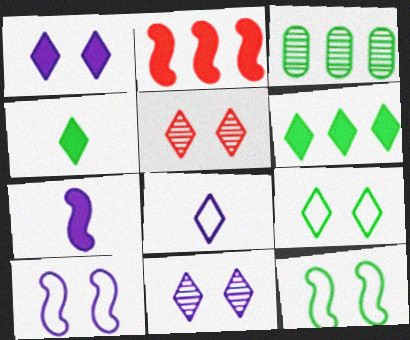[[1, 5, 9], 
[3, 4, 12], 
[5, 6, 8]]